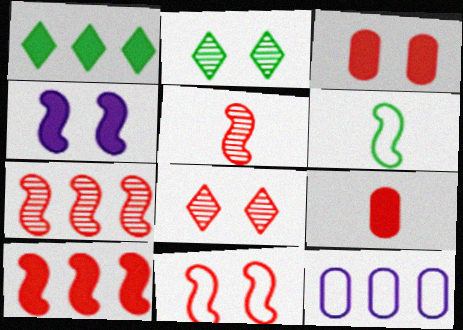[[1, 4, 9], 
[1, 7, 12], 
[3, 8, 11], 
[4, 6, 7], 
[5, 10, 11]]